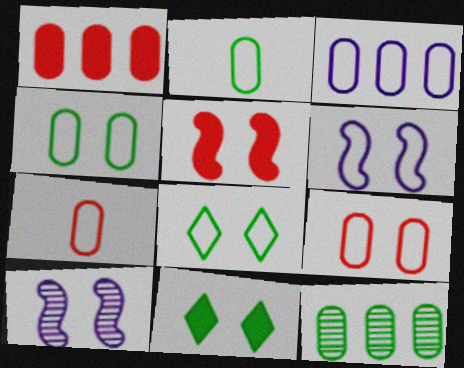[[1, 3, 12], 
[2, 3, 9], 
[3, 4, 7], 
[6, 8, 9], 
[9, 10, 11]]